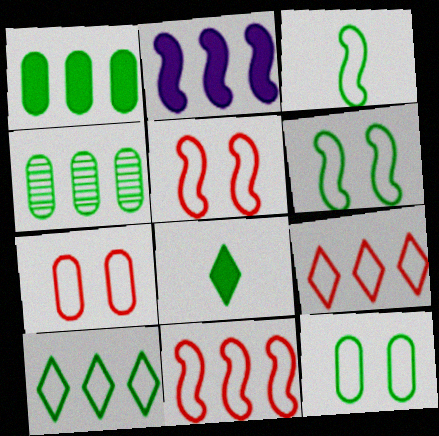[[2, 4, 9], 
[3, 10, 12], 
[4, 6, 8]]